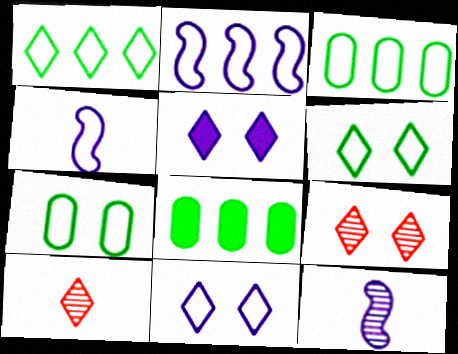[[1, 5, 10], 
[4, 8, 9], 
[5, 6, 9]]